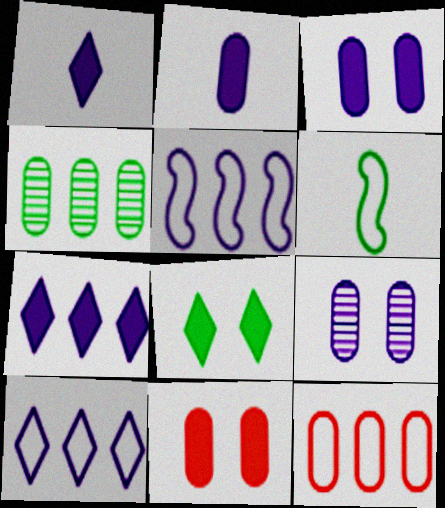[[1, 5, 9], 
[4, 6, 8]]